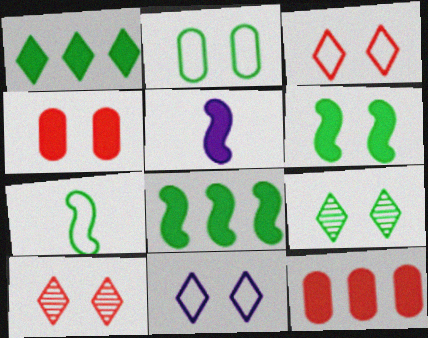[[1, 4, 5], 
[2, 6, 9]]